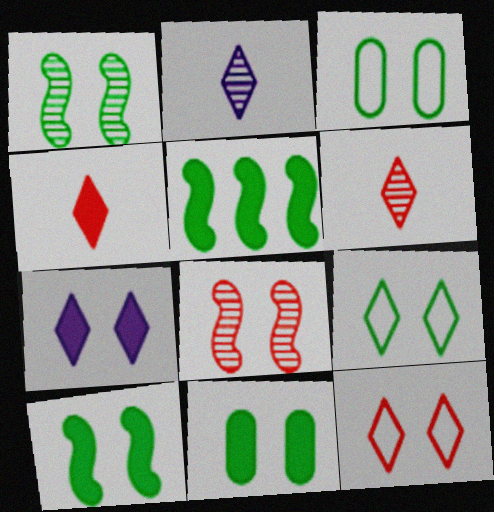[[1, 9, 11], 
[3, 7, 8]]